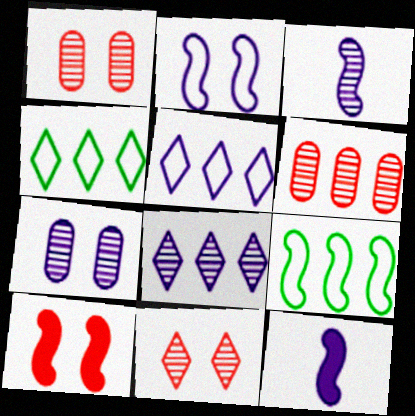[[1, 4, 12], 
[3, 7, 8], 
[3, 9, 10], 
[5, 7, 12]]